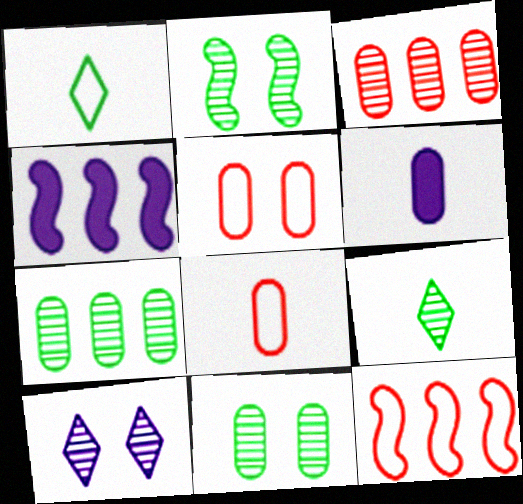[[2, 7, 9], 
[4, 5, 9], 
[5, 6, 7]]